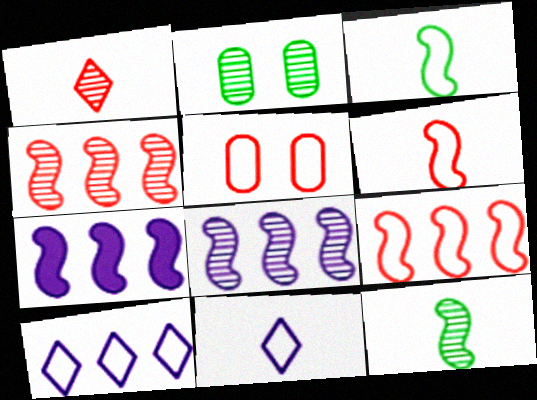[[1, 2, 8], 
[3, 5, 10]]